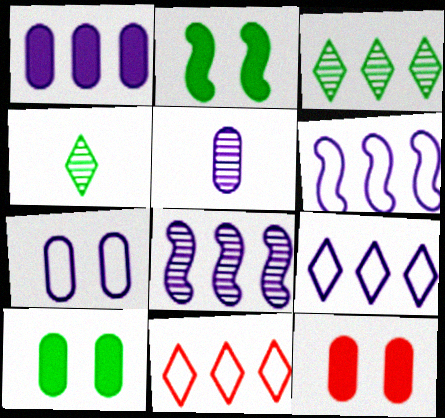[[1, 5, 7], 
[1, 8, 9], 
[2, 5, 11], 
[4, 6, 12]]